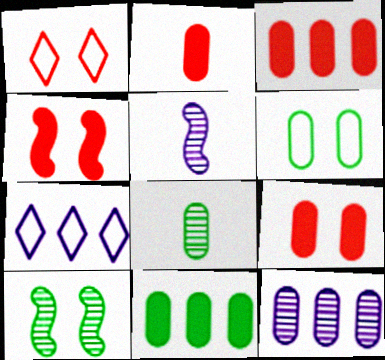[[1, 5, 11], 
[2, 3, 9], 
[2, 6, 12], 
[2, 7, 10], 
[4, 7, 8], 
[6, 8, 11]]